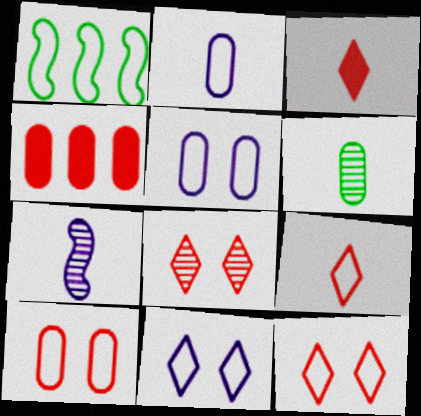[[1, 2, 12], 
[1, 5, 9], 
[4, 5, 6]]